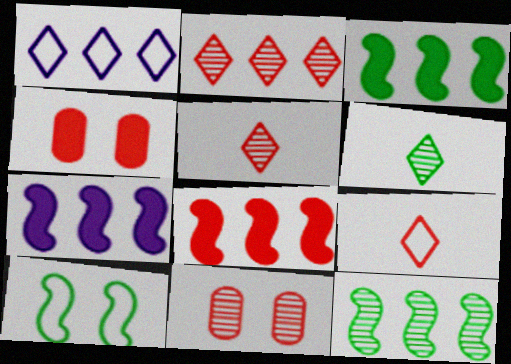[[3, 7, 8], 
[8, 9, 11]]